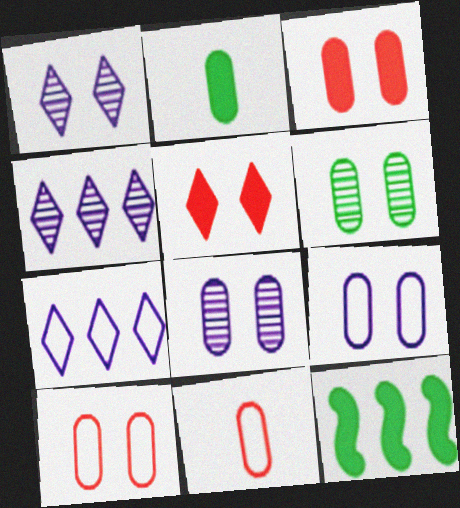[[1, 11, 12], 
[3, 6, 9]]